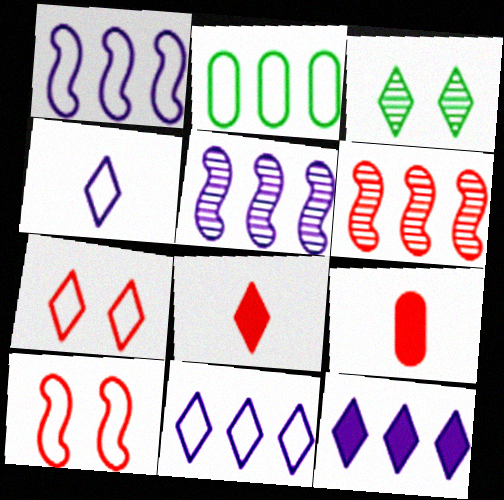[[1, 3, 9], 
[2, 4, 10], 
[2, 6, 12], 
[3, 8, 11], 
[6, 7, 9]]